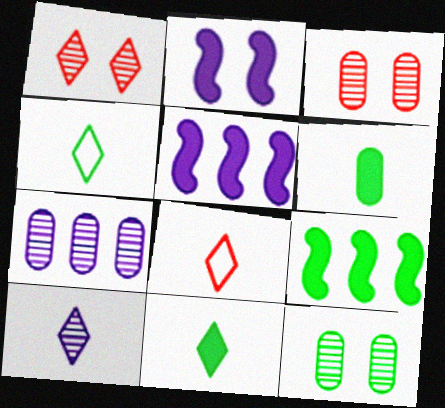[[3, 4, 5], 
[4, 9, 12], 
[5, 8, 12], 
[8, 10, 11]]